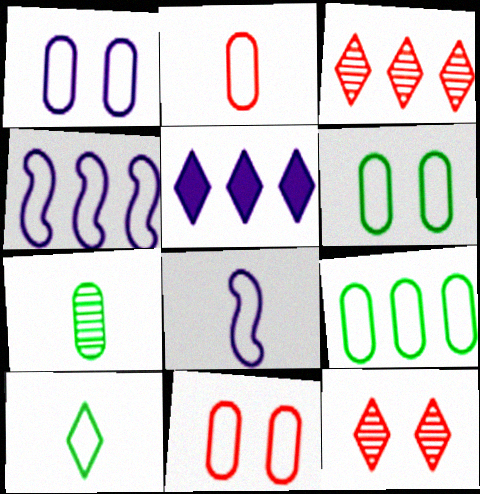[[1, 2, 9], 
[1, 6, 11], 
[2, 8, 10], 
[4, 10, 11], 
[5, 10, 12]]